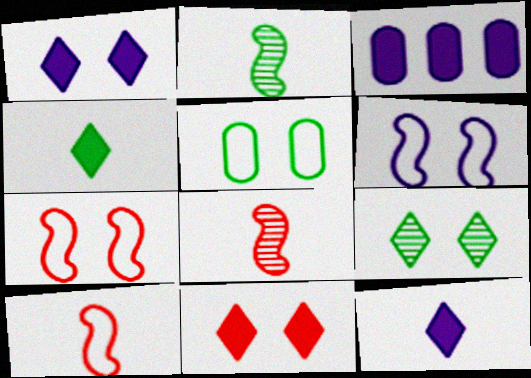[[3, 9, 10]]